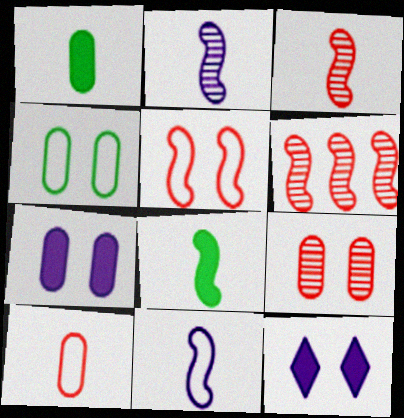[[3, 8, 11], 
[4, 7, 9]]